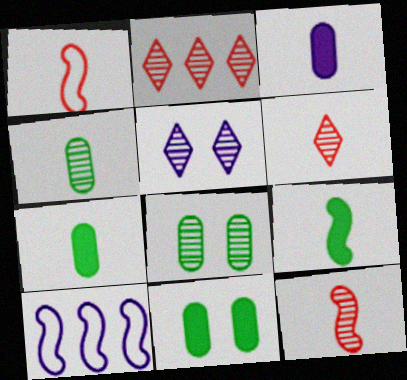[[3, 5, 10], 
[6, 10, 11]]